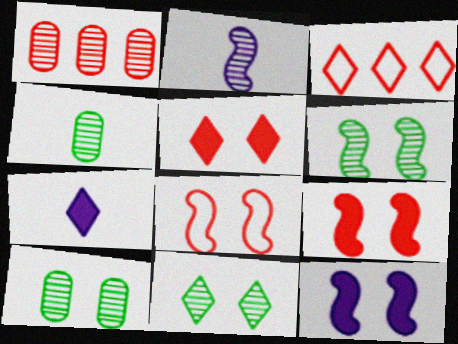[[1, 2, 11], 
[3, 4, 12], 
[3, 7, 11], 
[6, 8, 12], 
[6, 10, 11]]